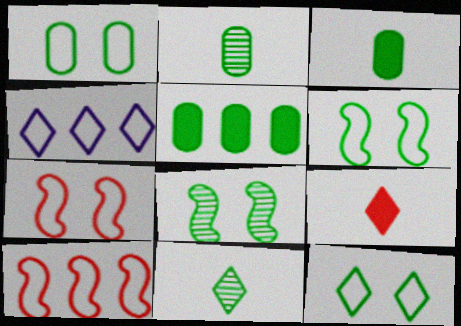[[1, 2, 5], 
[1, 6, 12], 
[5, 6, 11]]